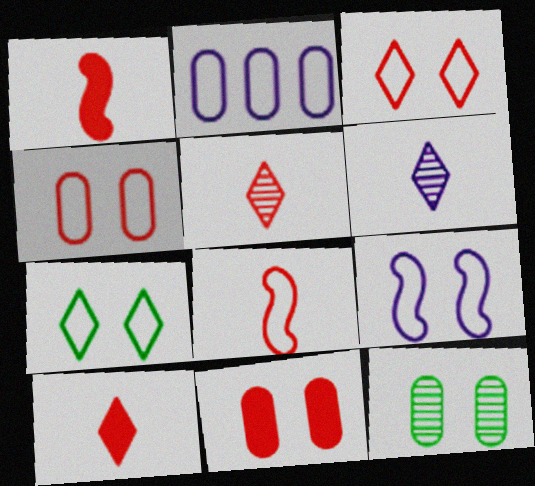[[2, 7, 8], 
[4, 7, 9]]